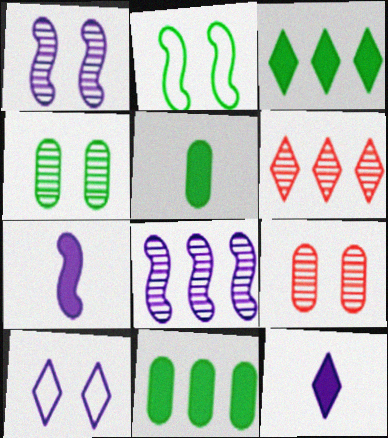[]